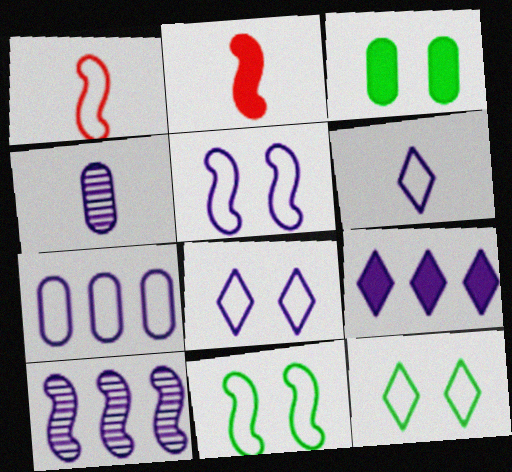[[1, 7, 12], 
[2, 3, 9], 
[2, 10, 11], 
[4, 5, 9], 
[5, 6, 7], 
[7, 9, 10]]